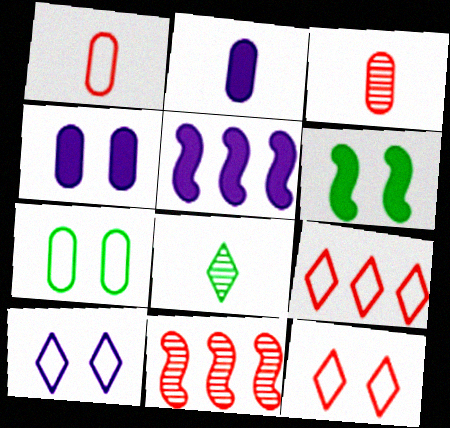[]